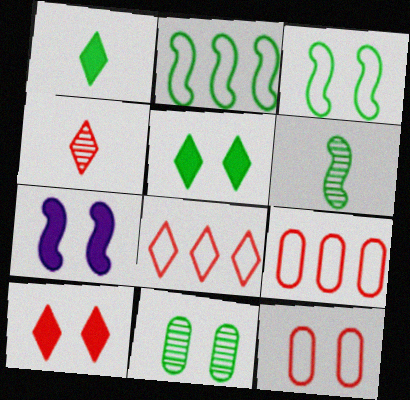[[1, 2, 11], 
[3, 5, 11], 
[4, 8, 10]]